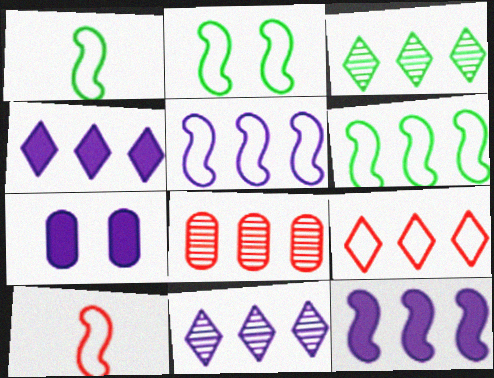[[1, 2, 6], 
[2, 5, 10], 
[3, 4, 9], 
[3, 7, 10], 
[4, 6, 8]]